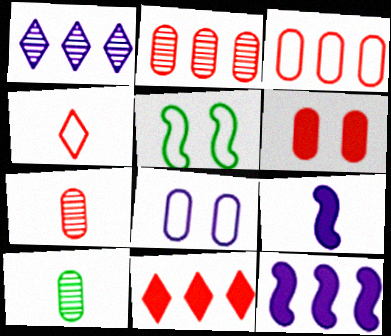[[1, 8, 9], 
[3, 6, 7], 
[4, 9, 10]]